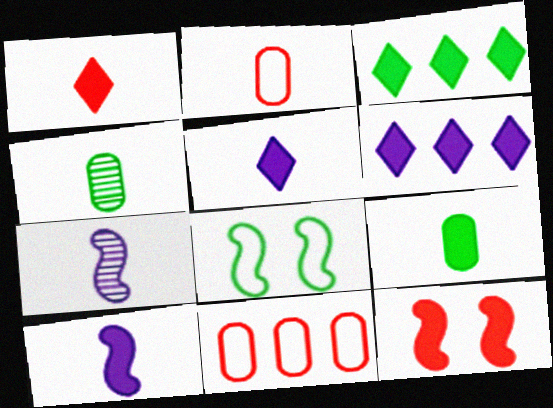[[1, 9, 10], 
[3, 4, 8], 
[6, 9, 12]]